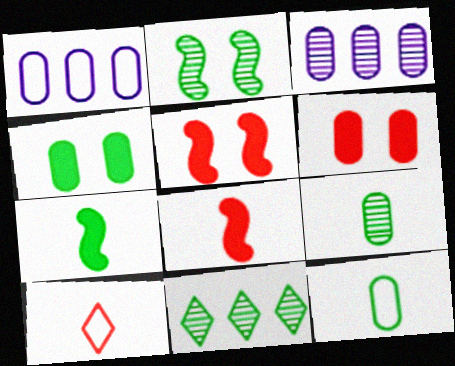[[1, 6, 9], 
[2, 9, 11], 
[3, 6, 12]]